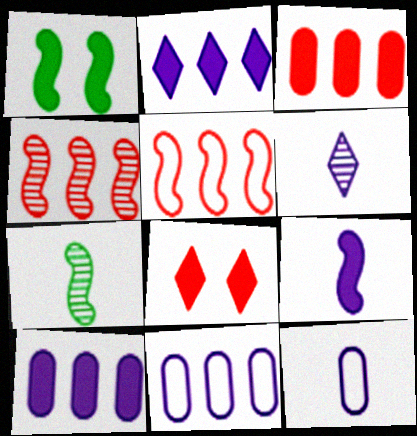[[6, 9, 12], 
[7, 8, 11]]